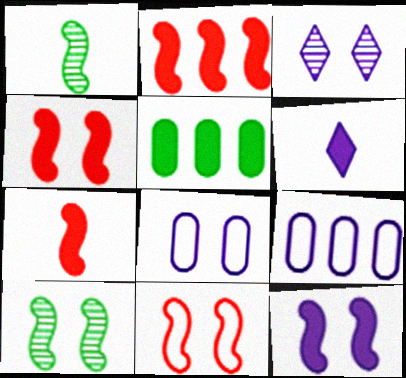[[2, 4, 7], 
[3, 8, 12], 
[4, 5, 6], 
[10, 11, 12]]